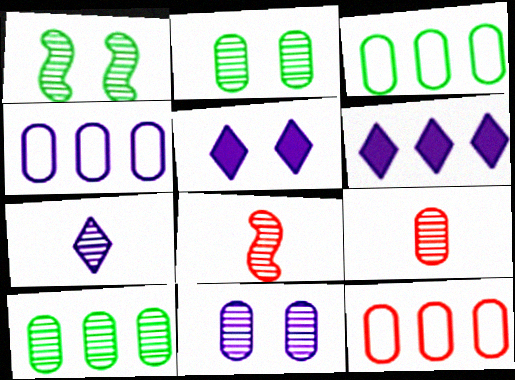[[3, 4, 12], 
[3, 5, 8], 
[9, 10, 11]]